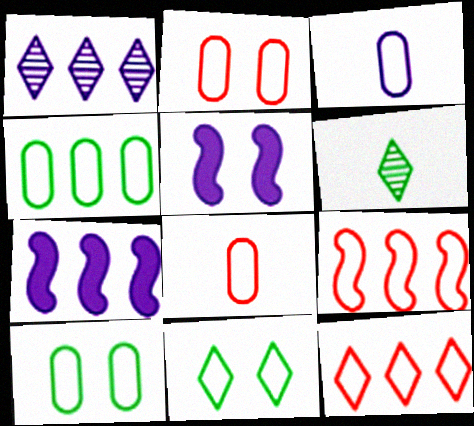[[1, 3, 5], 
[2, 3, 4], 
[2, 6, 7], 
[3, 9, 11]]